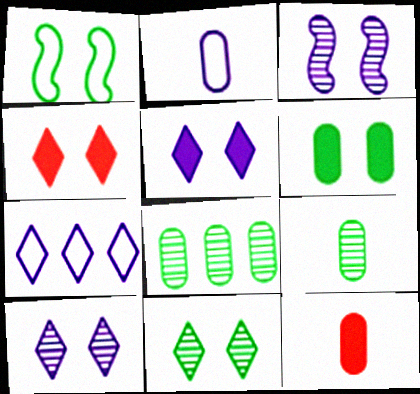[[1, 6, 11], 
[2, 9, 12]]